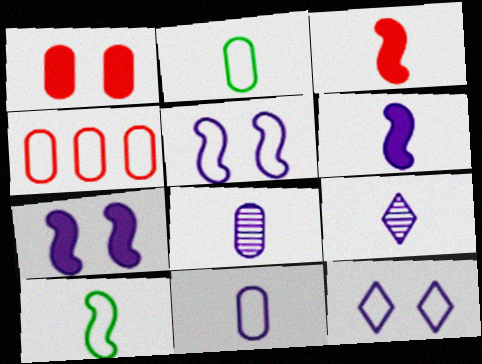[[2, 3, 9], 
[4, 10, 12], 
[6, 9, 11]]